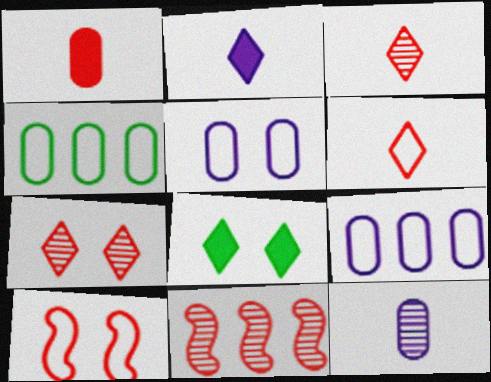[]